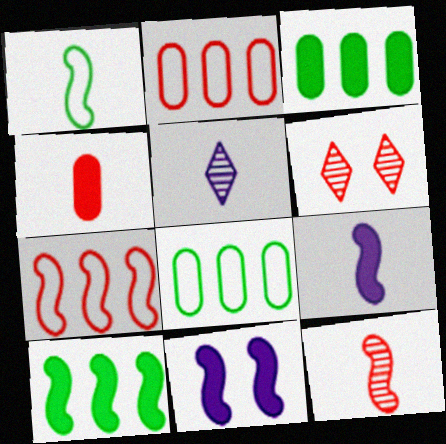[[1, 4, 5], 
[1, 9, 12], 
[4, 6, 7], 
[6, 8, 9]]